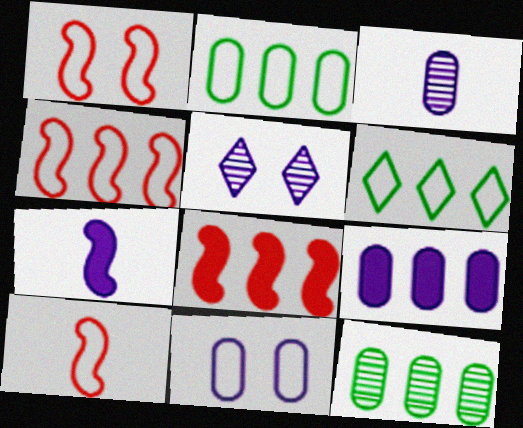[[1, 4, 10], 
[3, 9, 11], 
[6, 10, 11]]